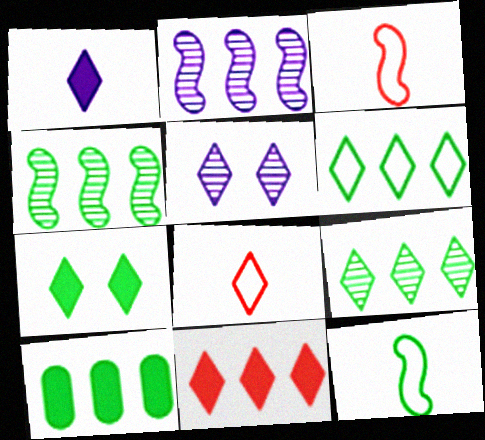[[1, 7, 11], 
[3, 5, 10], 
[4, 6, 10]]